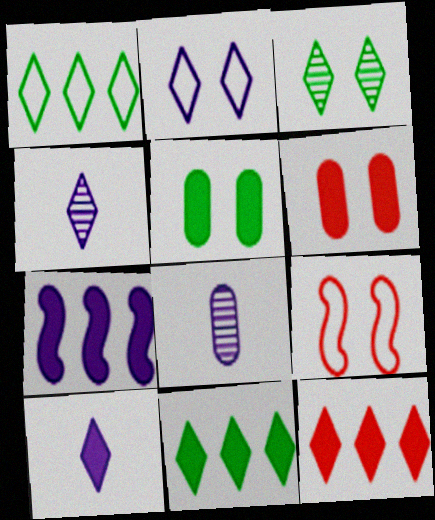[[2, 7, 8], 
[8, 9, 11]]